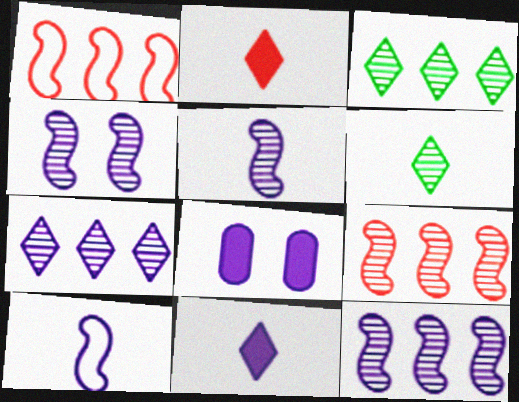[[1, 6, 8], 
[4, 5, 12], 
[7, 8, 10]]